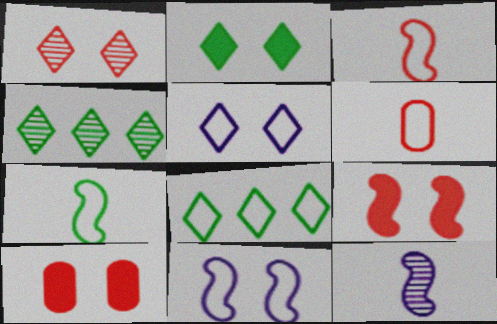[[1, 2, 5], 
[6, 8, 11], 
[8, 10, 12]]